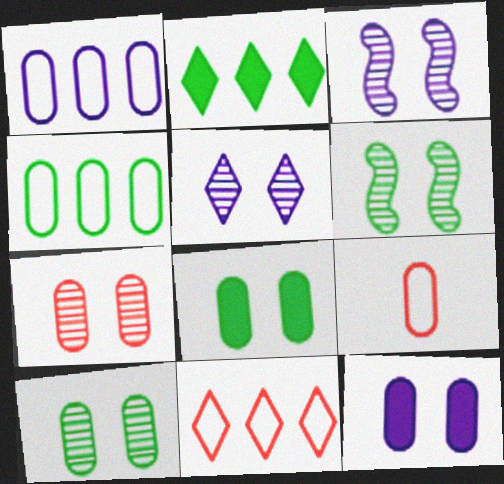[[2, 3, 9], 
[5, 6, 7]]